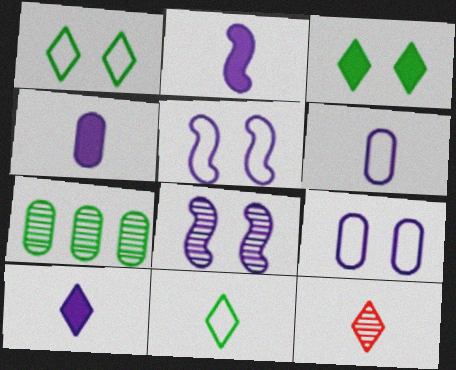[[2, 4, 10], 
[7, 8, 12], 
[10, 11, 12]]